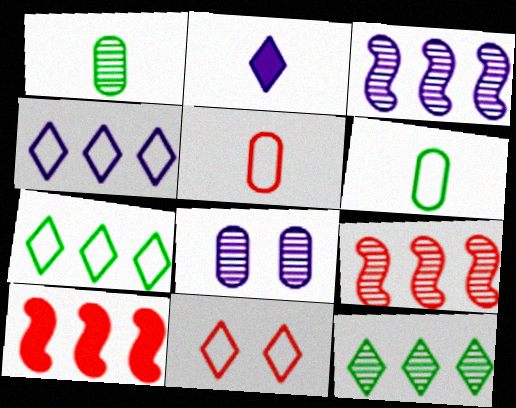[[2, 11, 12]]